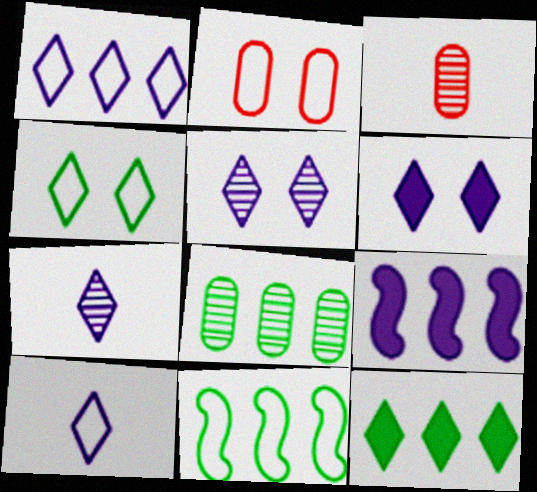[[1, 6, 7], 
[2, 10, 11], 
[3, 4, 9], 
[3, 6, 11], 
[8, 11, 12]]